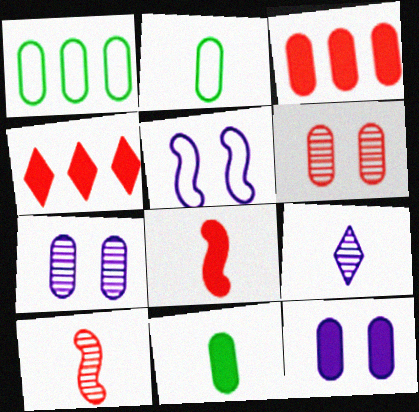[[2, 3, 7], 
[2, 8, 9], 
[3, 11, 12]]